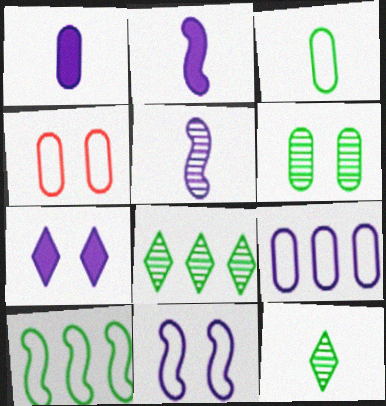[[2, 4, 8], 
[3, 4, 9], 
[5, 7, 9]]